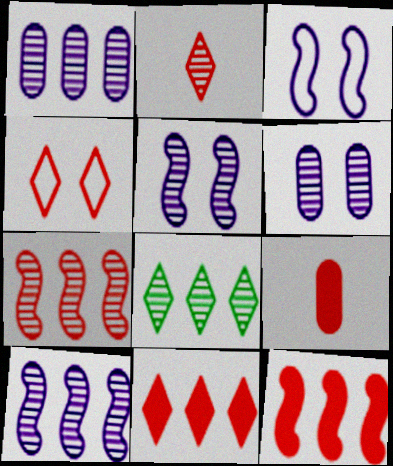[[1, 7, 8], 
[2, 4, 11], 
[3, 8, 9], 
[4, 7, 9]]